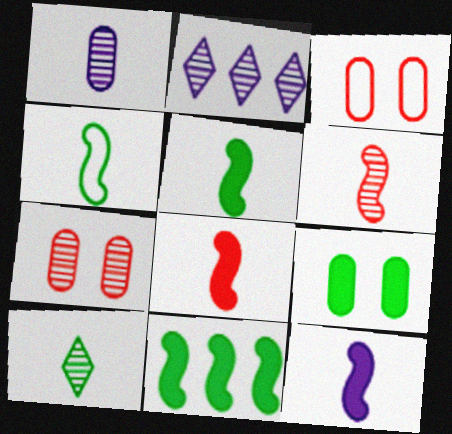[[1, 6, 10], 
[2, 3, 5], 
[4, 6, 12], 
[5, 8, 12]]